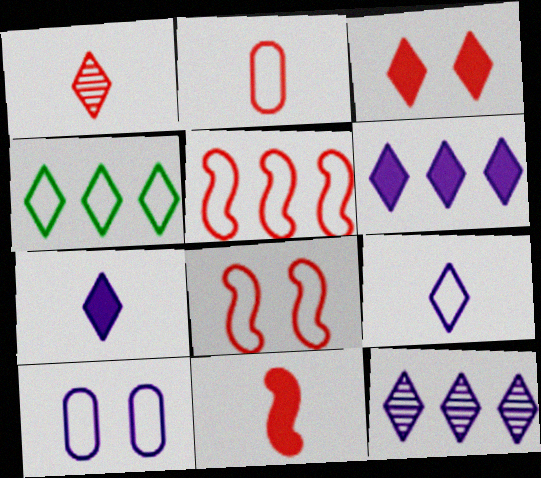[[1, 2, 11]]